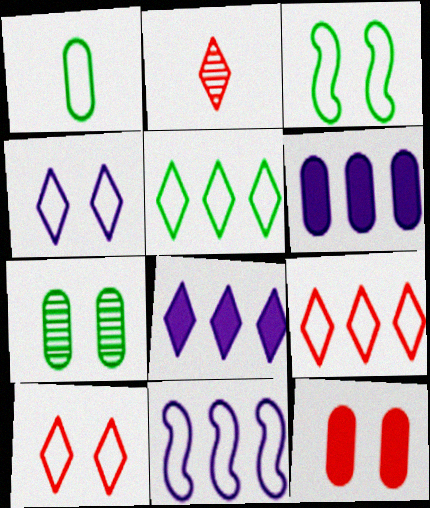[[1, 3, 5], 
[1, 10, 11], 
[2, 3, 6]]